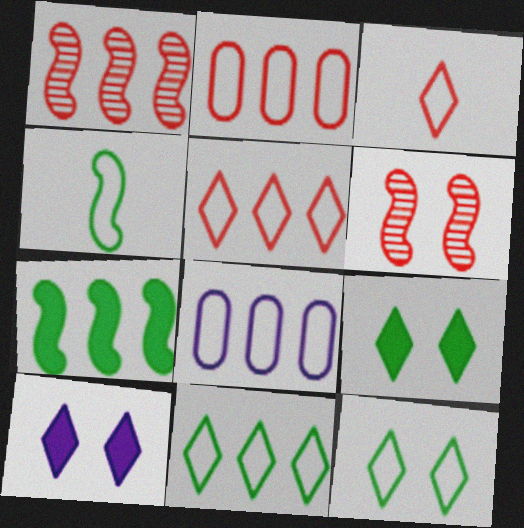[]